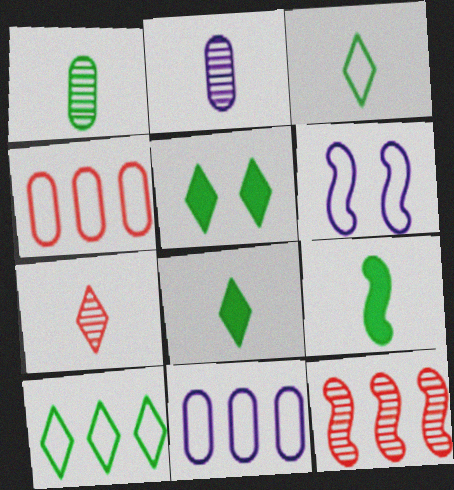[[1, 3, 9], 
[3, 4, 6], 
[6, 9, 12]]